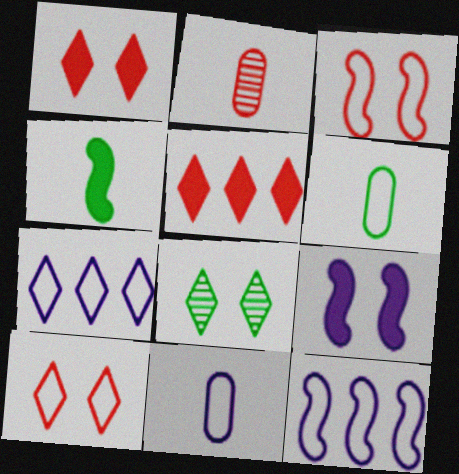[[2, 3, 5], 
[3, 6, 7], 
[6, 10, 12]]